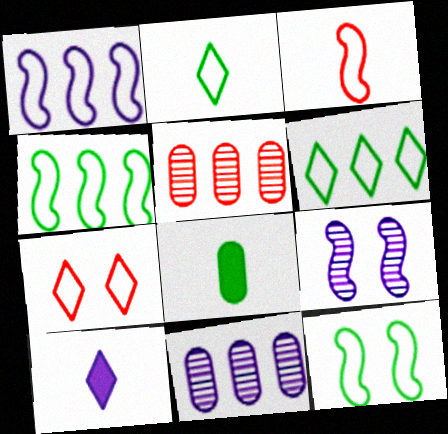[[1, 3, 12], 
[5, 10, 12]]